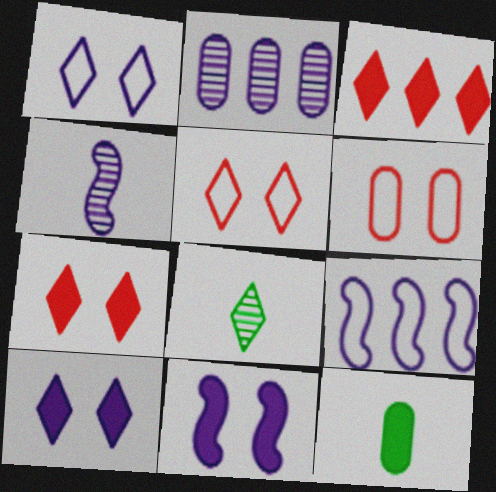[[1, 3, 8], 
[2, 6, 12], 
[3, 11, 12], 
[4, 9, 11]]